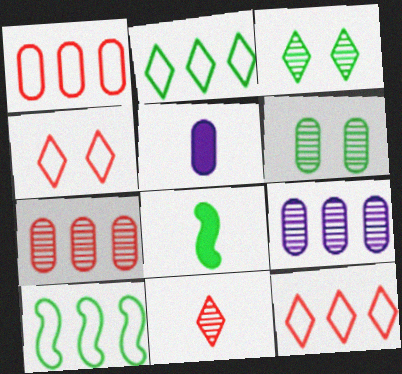[[1, 5, 6], 
[2, 6, 8], 
[4, 8, 9]]